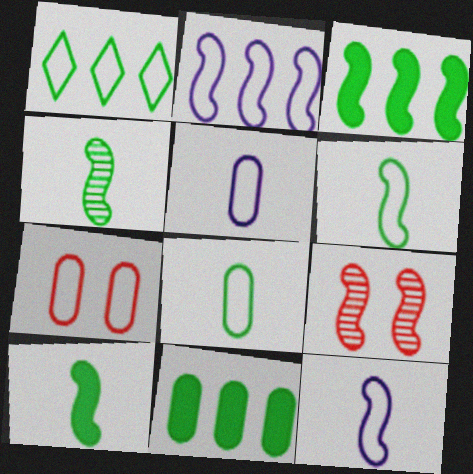[[1, 7, 12], 
[2, 9, 10], 
[3, 9, 12], 
[4, 6, 10]]